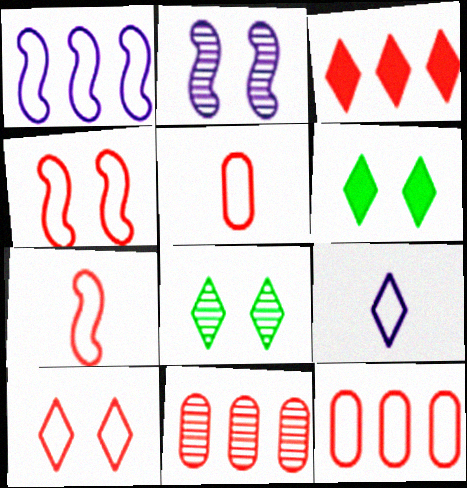[[3, 8, 9], 
[7, 10, 12]]